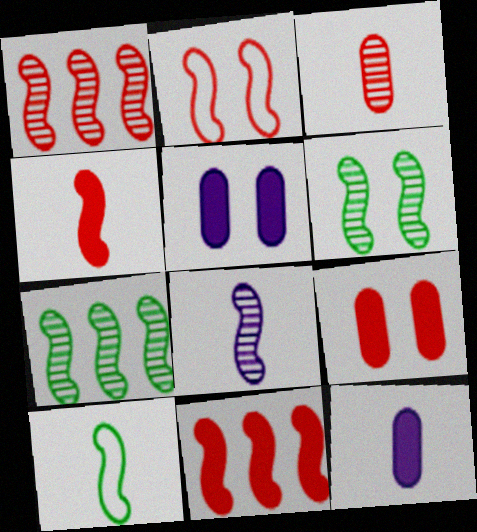[[1, 2, 4], 
[1, 6, 8], 
[4, 8, 10]]